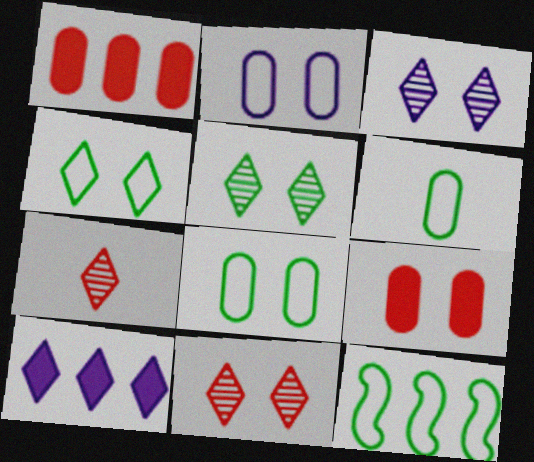[[3, 5, 11], 
[4, 6, 12], 
[4, 7, 10]]